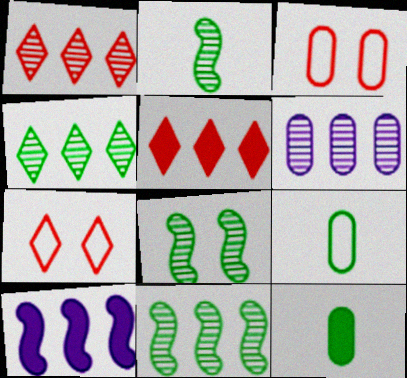[[1, 6, 11], 
[2, 8, 11], 
[3, 6, 12]]